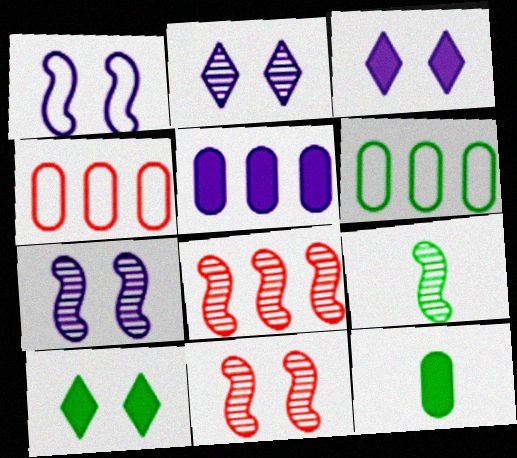[[3, 4, 9], 
[6, 9, 10], 
[7, 8, 9]]